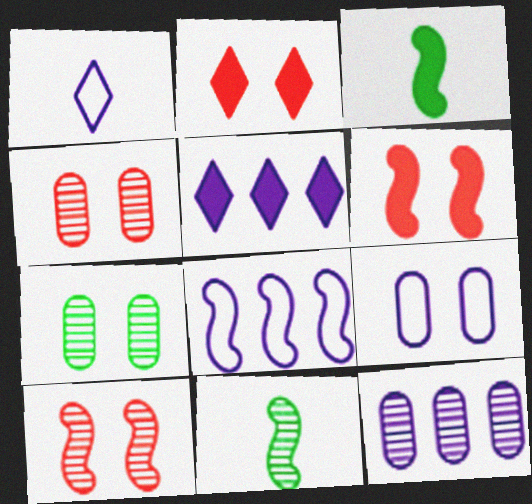[[1, 8, 9], 
[3, 8, 10], 
[5, 8, 12], 
[6, 8, 11]]